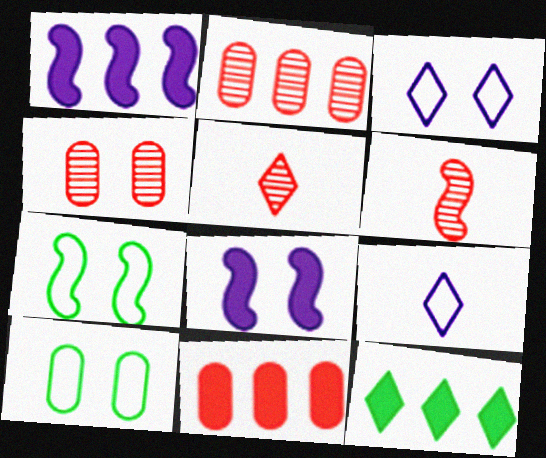[[1, 5, 10], 
[1, 6, 7], 
[1, 11, 12], 
[3, 5, 12]]